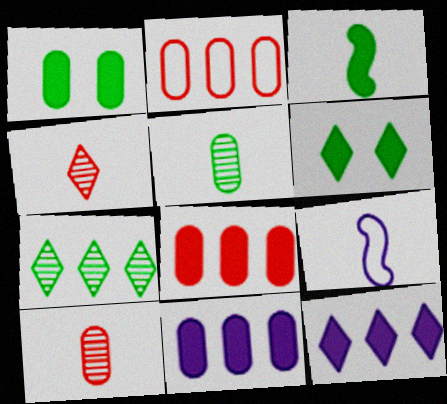[]